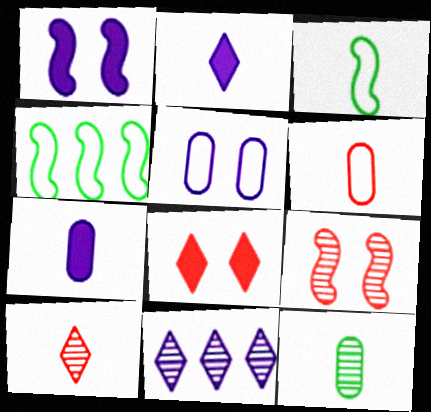[[3, 7, 10], 
[6, 7, 12], 
[9, 11, 12]]